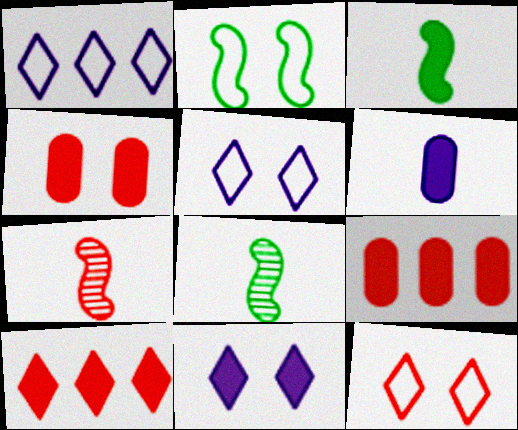[[1, 4, 8], 
[3, 9, 11], 
[5, 8, 9], 
[7, 9, 12]]